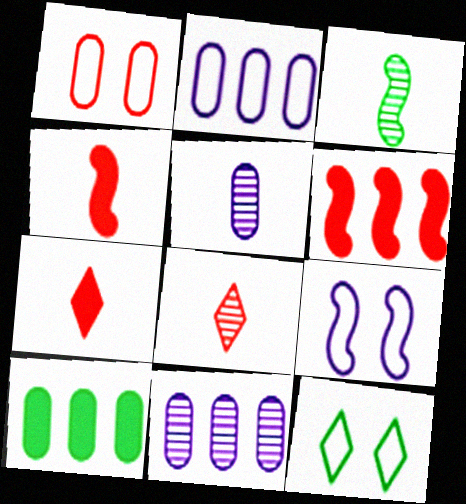[[1, 5, 10], 
[1, 6, 8], 
[1, 9, 12], 
[3, 5, 8], 
[3, 6, 9], 
[3, 10, 12], 
[4, 11, 12], 
[5, 6, 12], 
[8, 9, 10]]